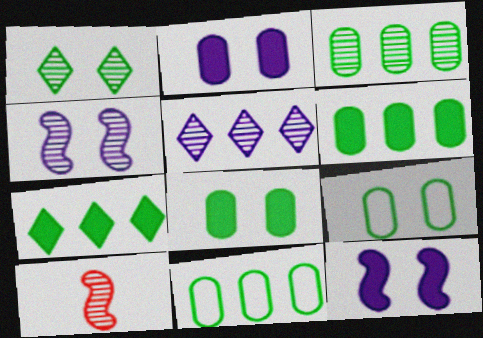[[3, 6, 11]]